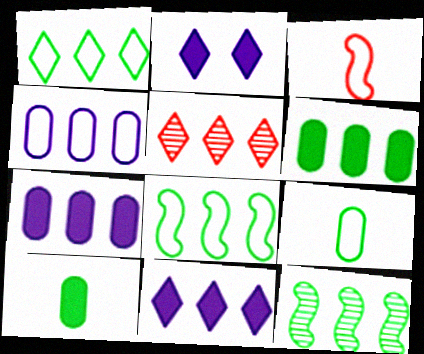[[1, 5, 11], 
[1, 6, 12], 
[5, 7, 8]]